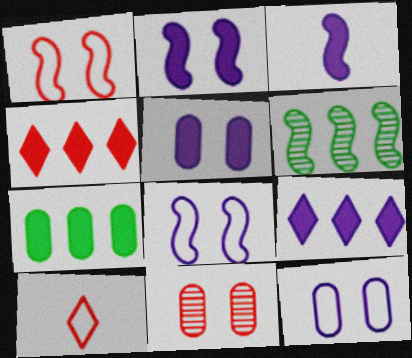[[1, 3, 6], 
[3, 5, 9], 
[5, 6, 10]]